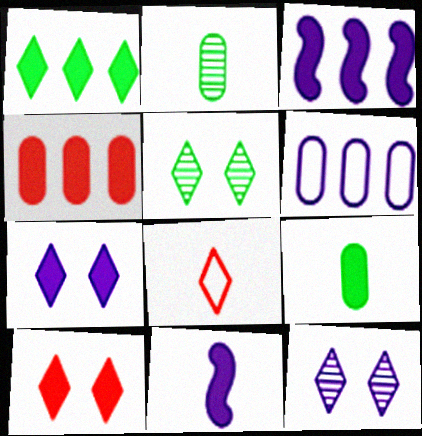[[1, 3, 4], 
[1, 8, 12], 
[2, 8, 11], 
[3, 9, 10], 
[6, 11, 12]]